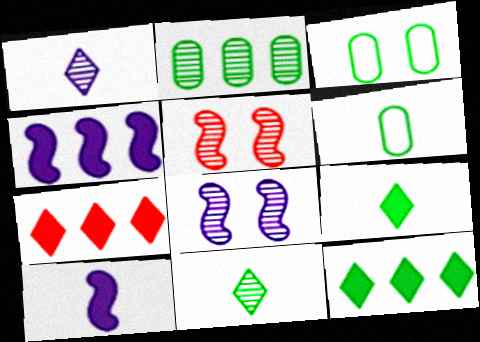[[1, 2, 5], 
[6, 7, 8]]